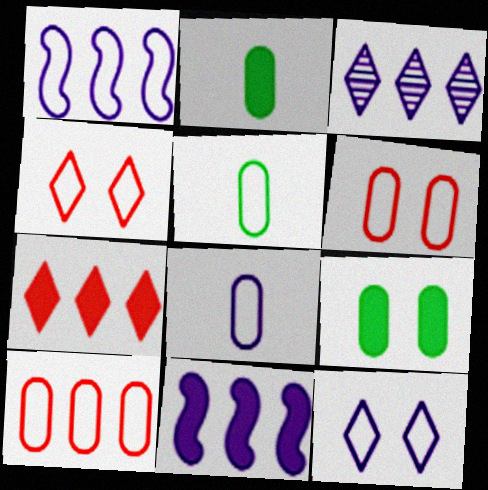[[1, 4, 5], 
[1, 8, 12]]